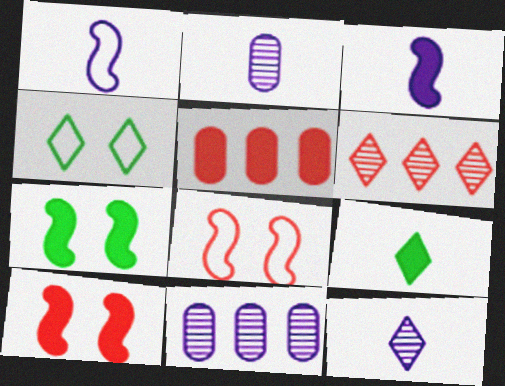[[8, 9, 11]]